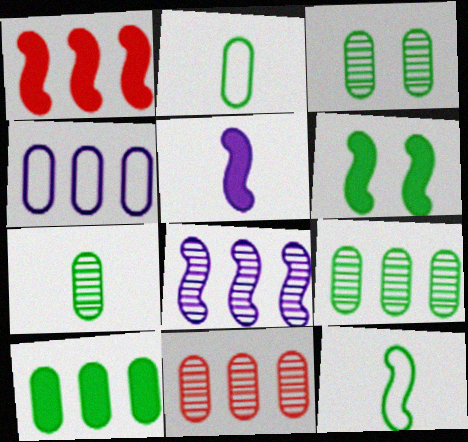[[1, 5, 6], 
[2, 3, 10], 
[3, 7, 9], 
[4, 10, 11]]